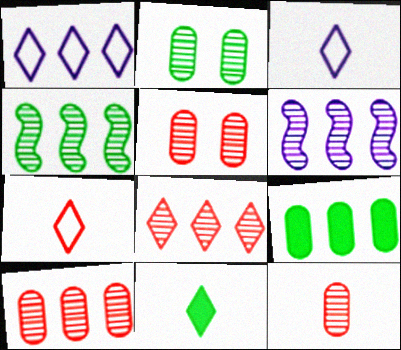[[5, 10, 12]]